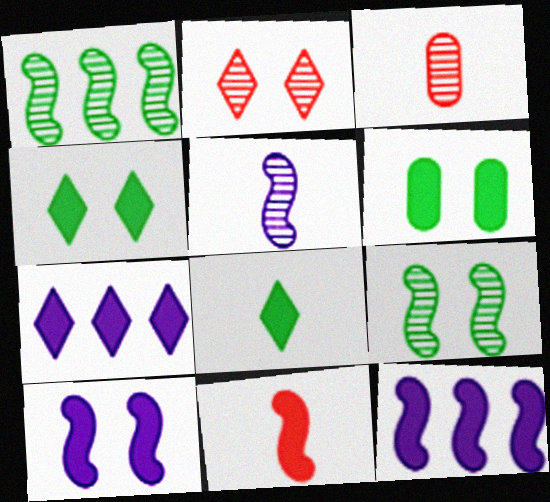[[6, 7, 11]]